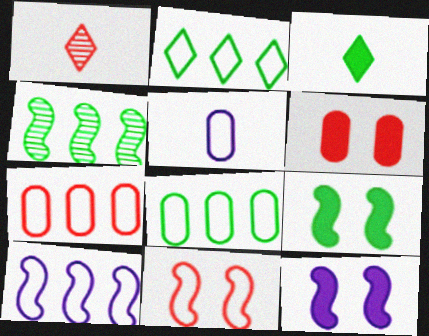[[1, 8, 12], 
[2, 5, 11], 
[2, 7, 10]]